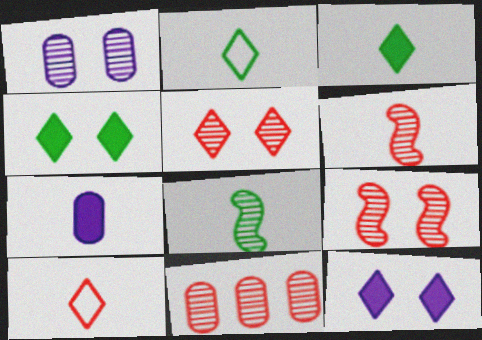[[2, 6, 7], 
[5, 6, 11], 
[7, 8, 10]]